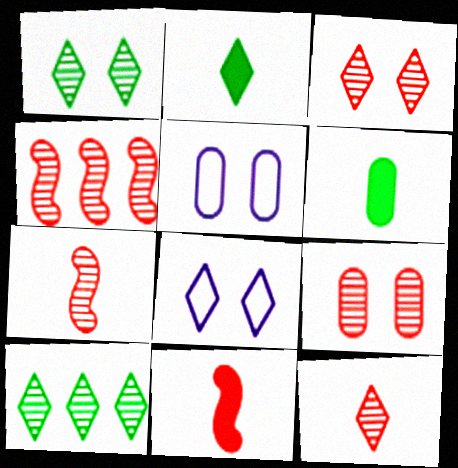[[2, 4, 5], 
[4, 6, 8], 
[4, 9, 12], 
[5, 10, 11]]